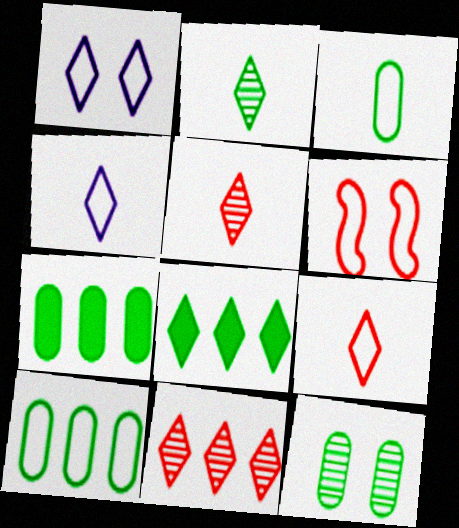[[1, 5, 8], 
[3, 7, 12], 
[4, 6, 10]]